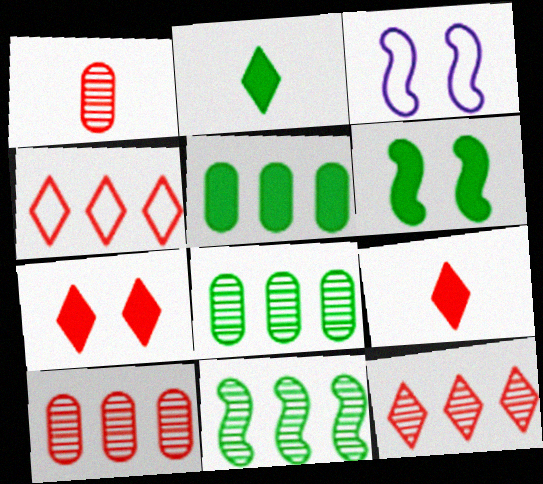[[2, 3, 10], 
[2, 5, 6], 
[3, 8, 9]]